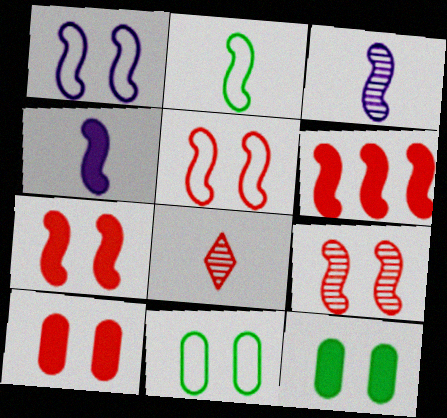[[5, 7, 9]]